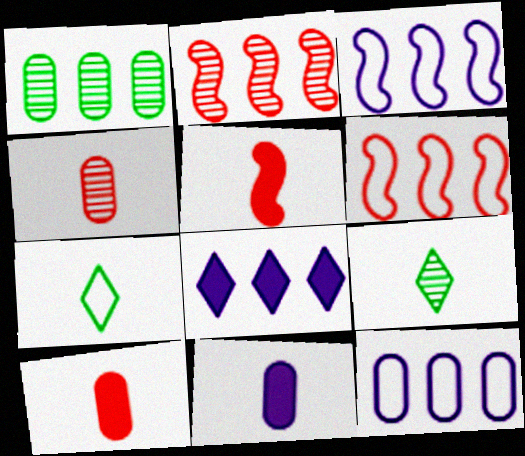[[1, 6, 8]]